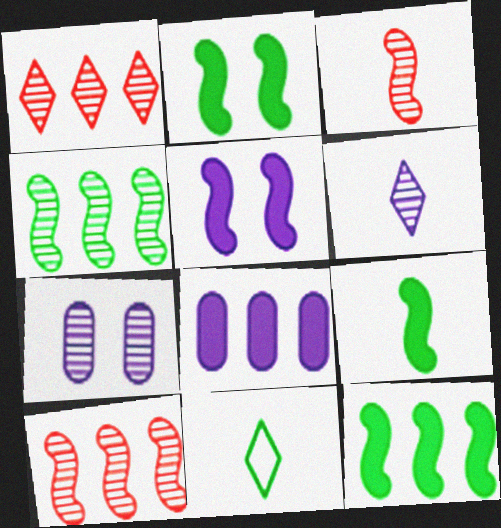[[2, 9, 12]]